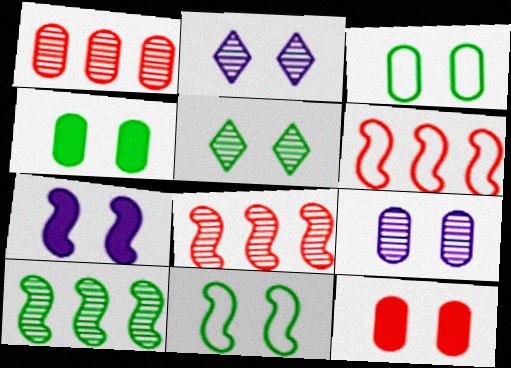[[2, 11, 12], 
[3, 9, 12], 
[4, 5, 11]]